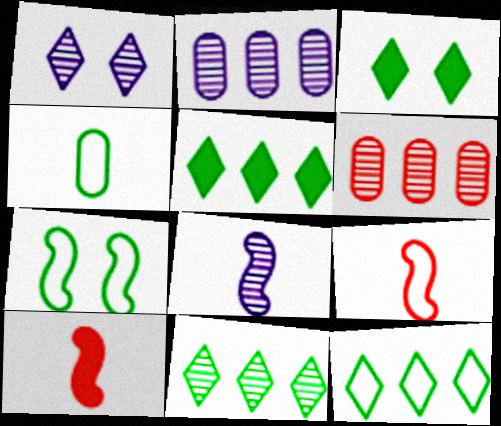[[1, 2, 8], 
[2, 3, 9], 
[4, 7, 12], 
[5, 11, 12]]